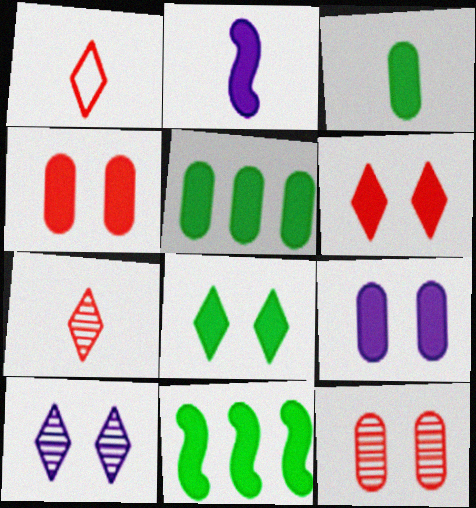[[2, 5, 6], 
[3, 8, 11]]